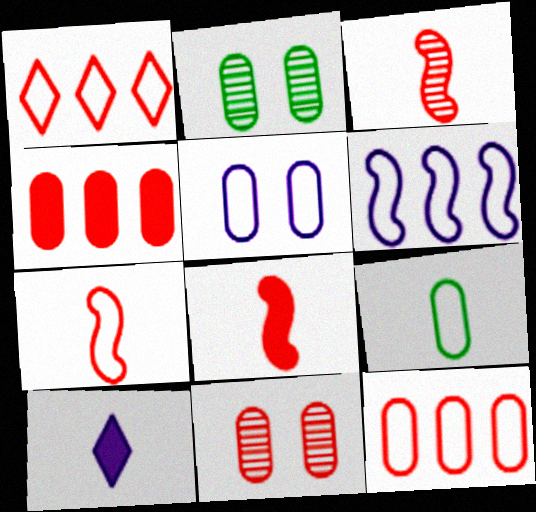[[1, 8, 11], 
[3, 7, 8], 
[3, 9, 10], 
[5, 9, 12]]